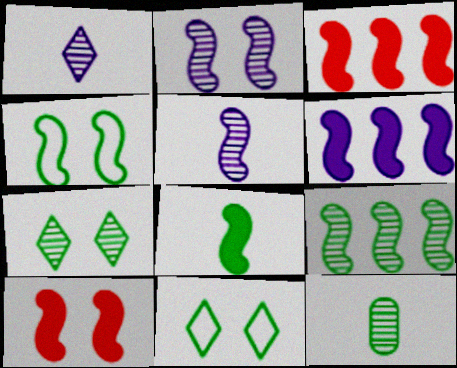[[2, 4, 10], 
[3, 4, 5], 
[4, 8, 9], 
[6, 8, 10], 
[7, 9, 12]]